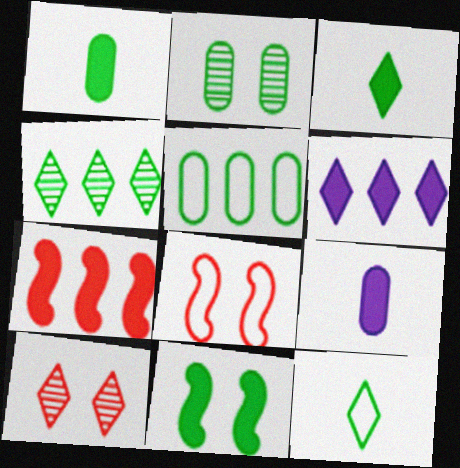[[1, 2, 5], 
[4, 8, 9], 
[6, 10, 12]]